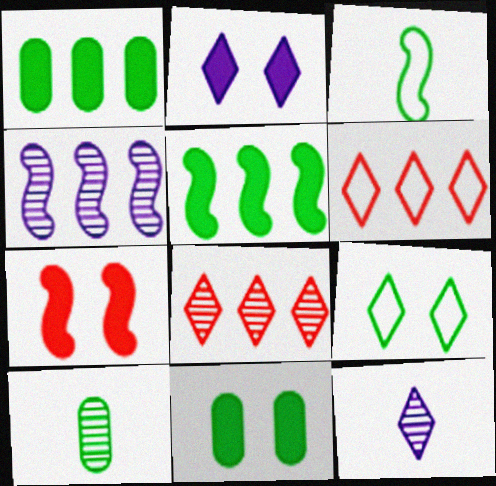[[1, 4, 6], 
[2, 7, 11], 
[3, 4, 7], 
[5, 9, 10]]